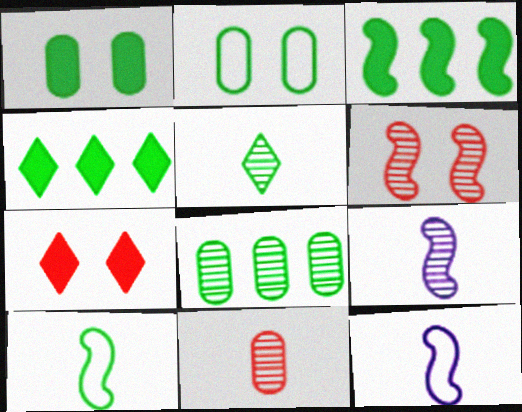[[2, 3, 5], 
[3, 6, 12], 
[5, 9, 11], 
[7, 8, 12]]